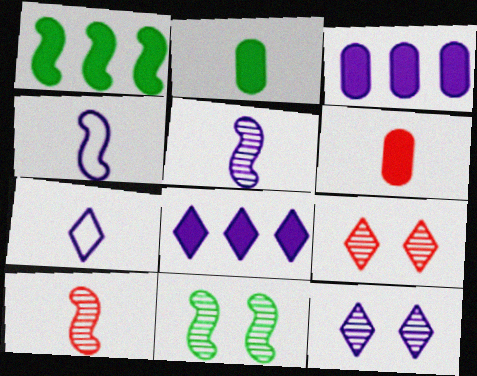[[2, 7, 10], 
[3, 4, 12], 
[7, 8, 12]]